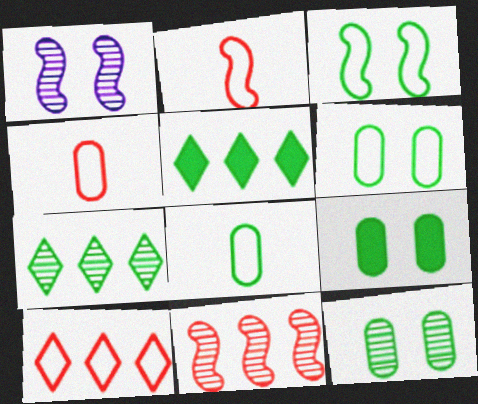[[1, 4, 5], 
[6, 9, 12]]